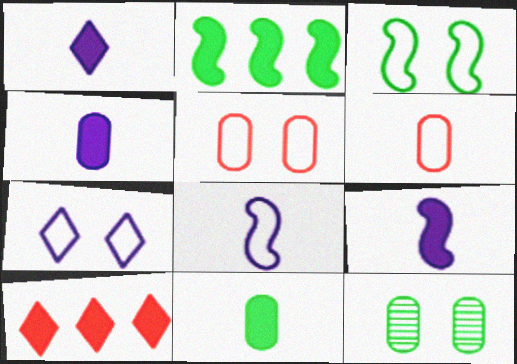[[1, 4, 9], 
[3, 5, 7], 
[8, 10, 12]]